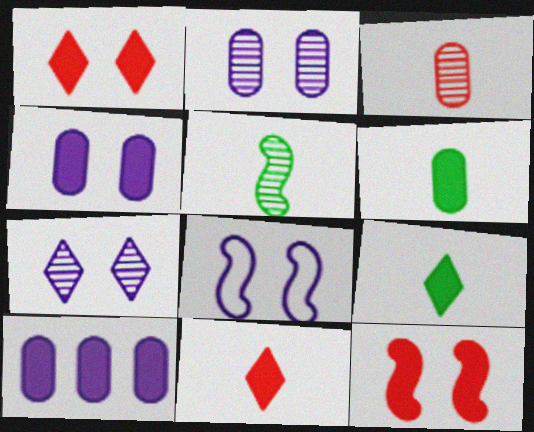[[4, 7, 8], 
[9, 10, 12]]